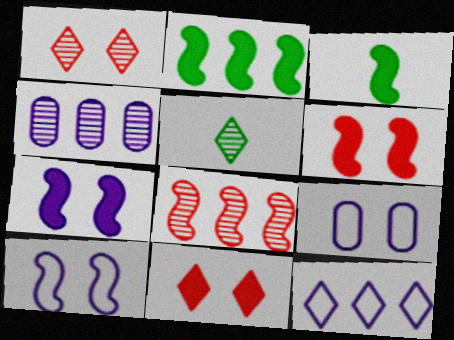[[3, 8, 10], 
[5, 11, 12]]